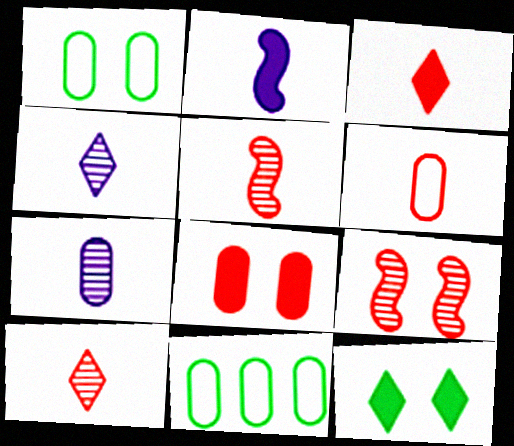[[3, 5, 6], 
[7, 8, 11]]